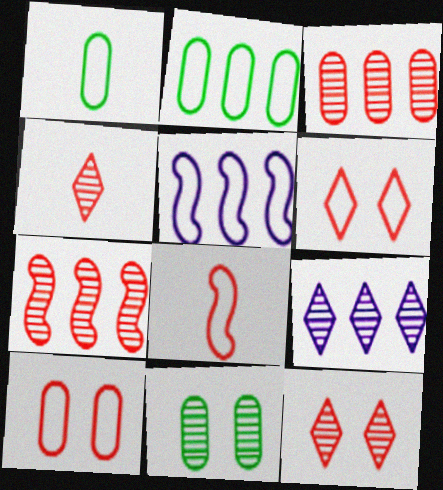[[1, 5, 6]]